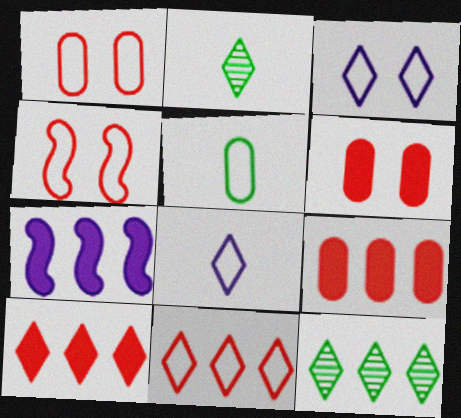[[1, 2, 7], 
[2, 3, 10]]